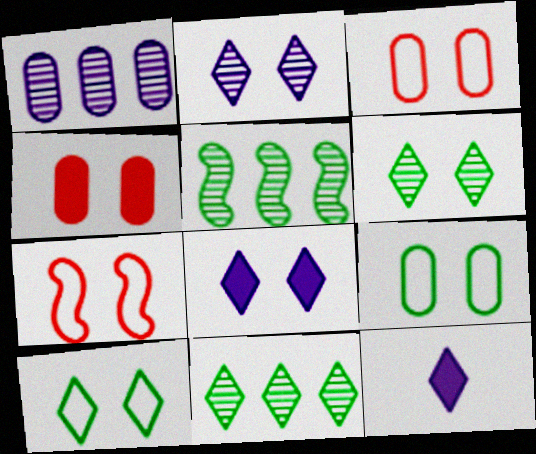[[3, 5, 12]]